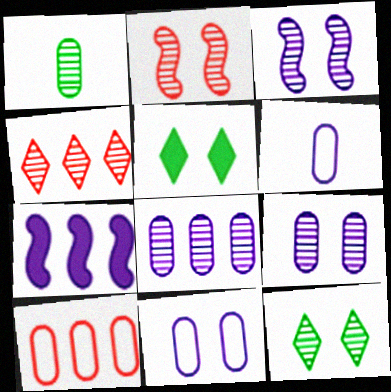[[1, 3, 4], 
[2, 5, 11], 
[2, 9, 12]]